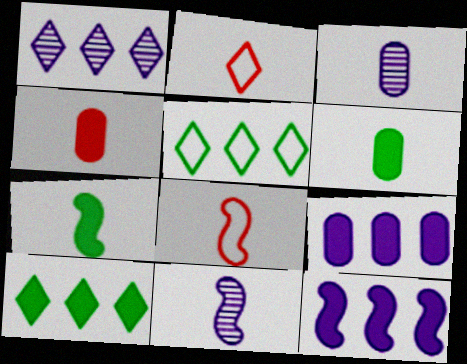[[2, 3, 7], 
[2, 6, 11], 
[7, 8, 11]]